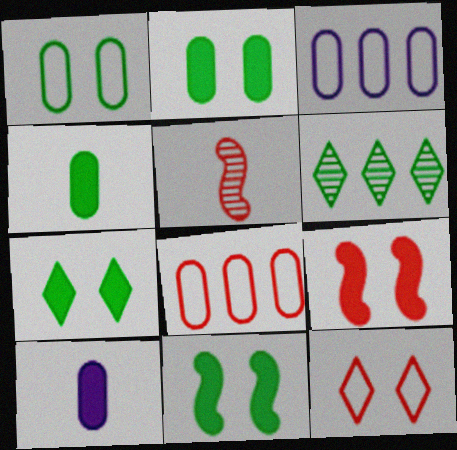[[2, 7, 11], 
[3, 5, 7]]